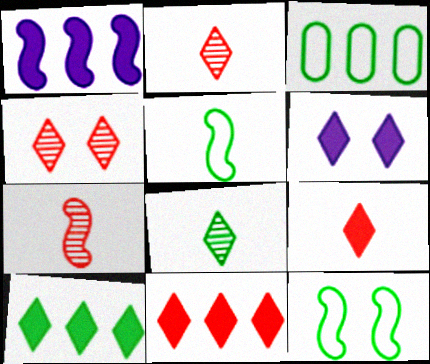[[1, 7, 12], 
[3, 6, 7], 
[6, 9, 10]]